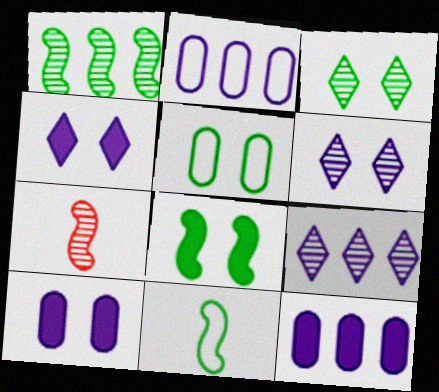[[1, 8, 11], 
[3, 5, 8]]